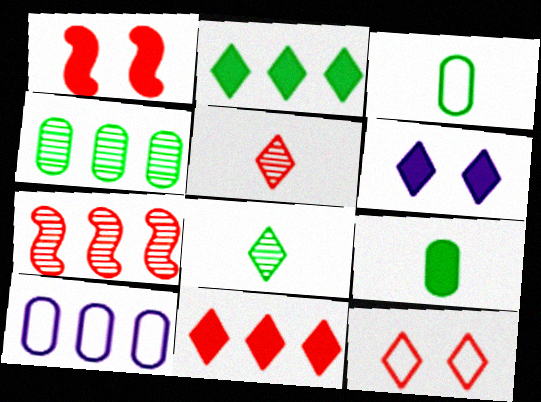[[1, 8, 10], 
[2, 7, 10], 
[3, 6, 7], 
[5, 11, 12]]